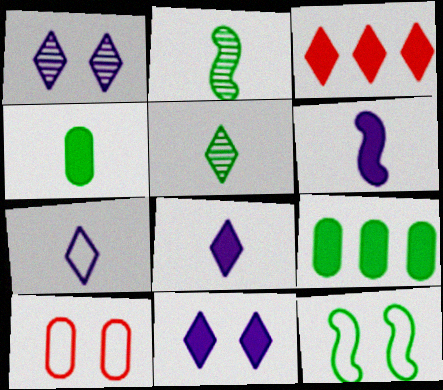[[5, 9, 12]]